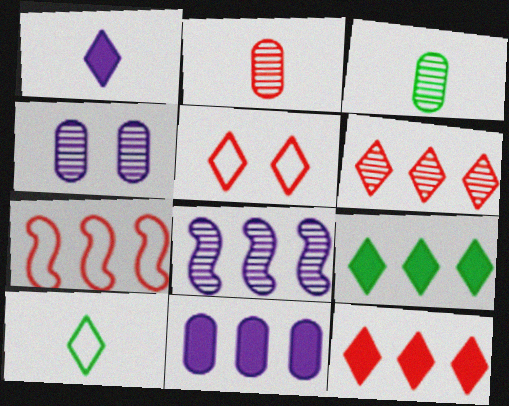[]